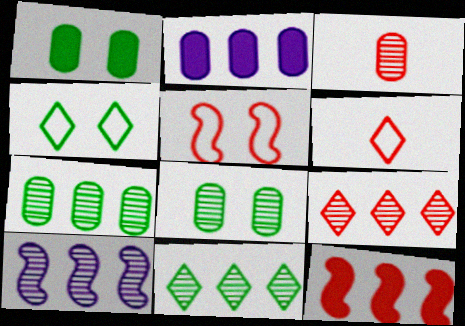[[1, 6, 10], 
[7, 9, 10]]